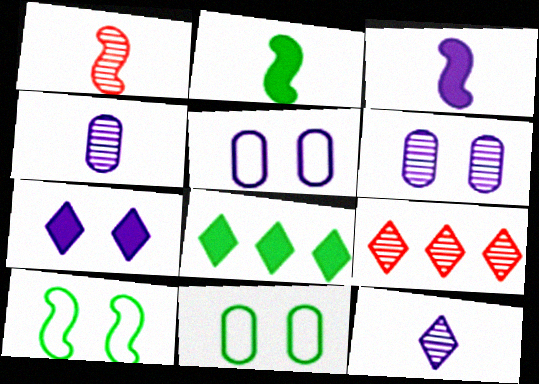[[1, 5, 8], 
[2, 5, 9], 
[3, 9, 11]]